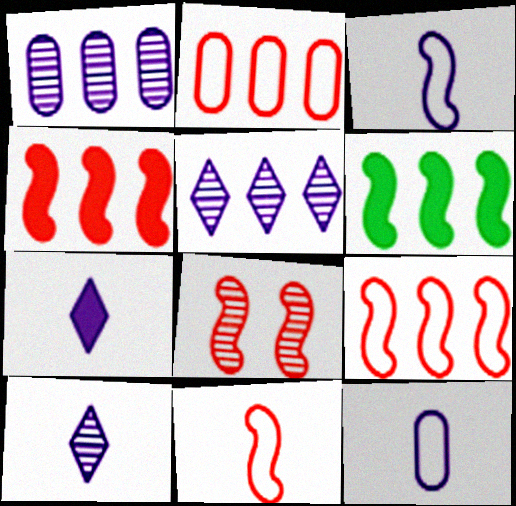[[2, 5, 6], 
[3, 6, 8], 
[4, 8, 11]]